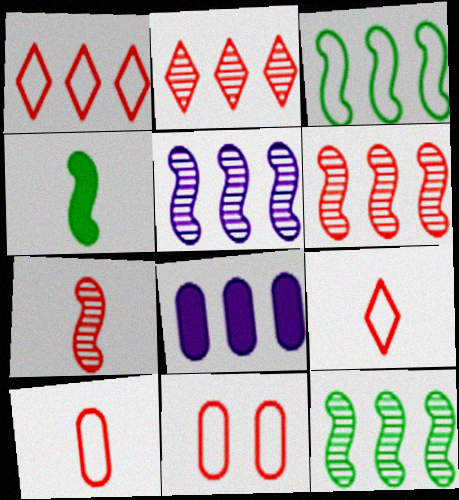[[1, 8, 12], 
[2, 3, 8], 
[5, 6, 12]]